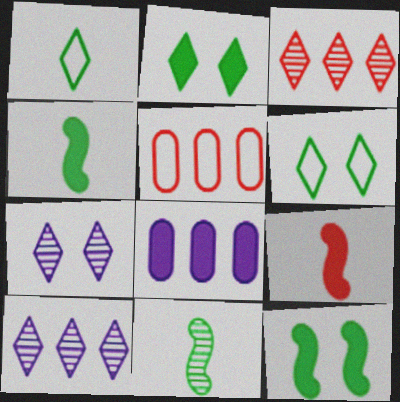[[2, 8, 9], 
[4, 5, 7]]